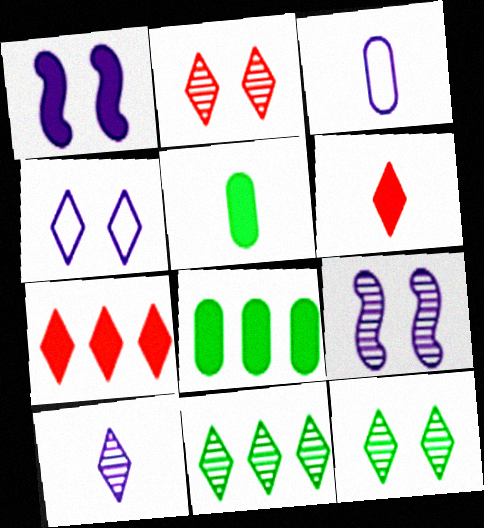[[1, 5, 7], 
[1, 6, 8], 
[2, 10, 11], 
[4, 6, 11]]